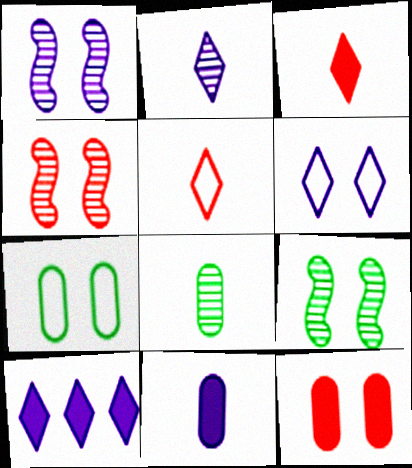[[1, 4, 9], 
[2, 6, 10], 
[6, 9, 12]]